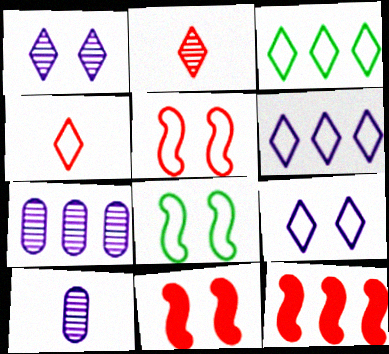[[3, 4, 9], 
[3, 7, 12], 
[3, 10, 11]]